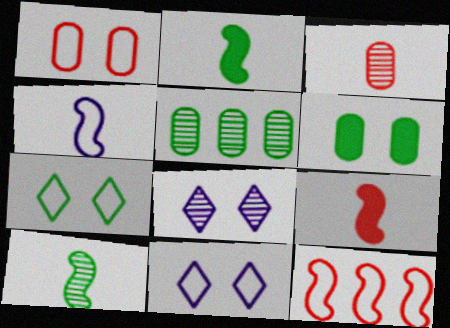[[2, 5, 7], 
[4, 9, 10], 
[5, 9, 11]]